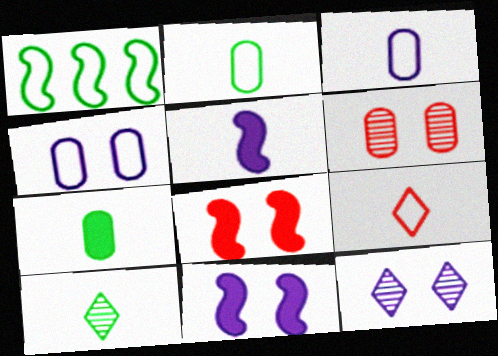[[1, 4, 9], 
[4, 11, 12]]